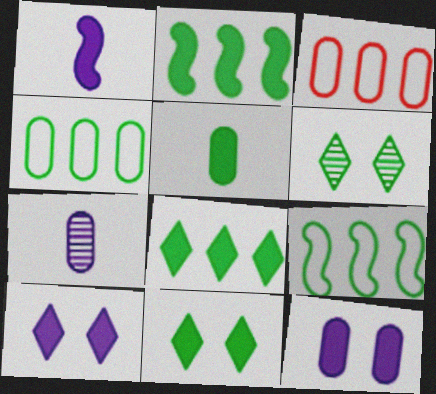[[1, 3, 6], 
[2, 5, 11], 
[5, 6, 9]]